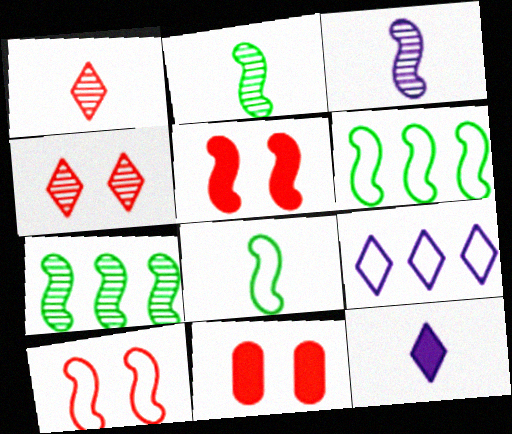[[2, 9, 11], 
[3, 5, 6], 
[4, 10, 11]]